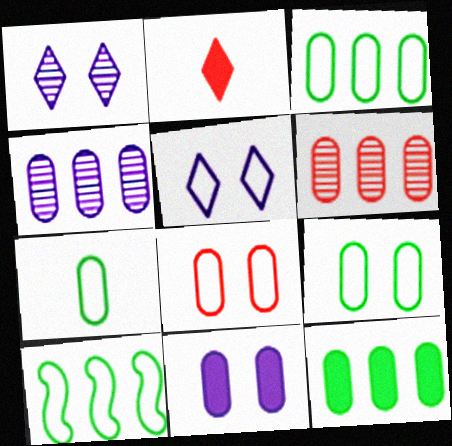[[3, 7, 9], 
[6, 7, 11]]